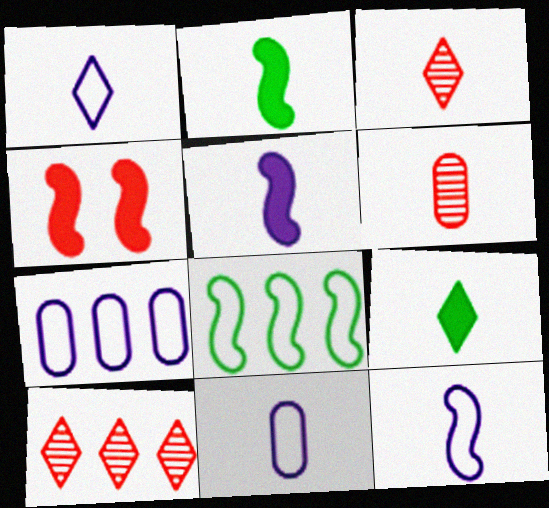[[1, 2, 6], 
[1, 3, 9], 
[1, 11, 12], 
[2, 3, 11], 
[6, 9, 12]]